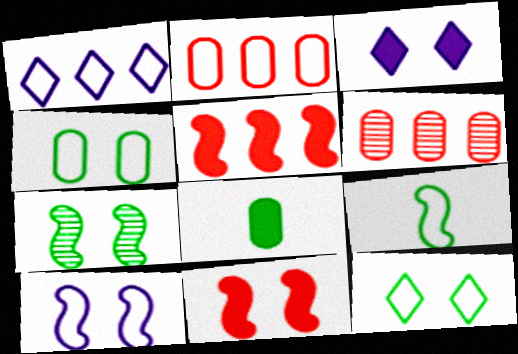[[3, 5, 8], 
[3, 6, 9], 
[7, 10, 11]]